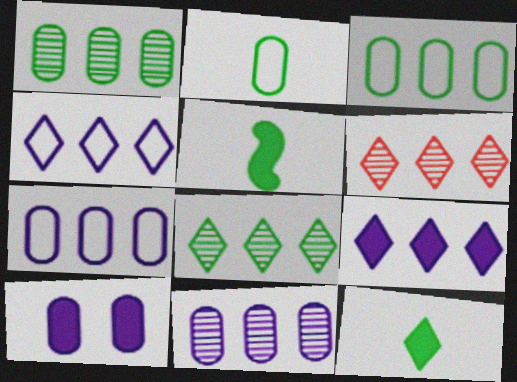[]